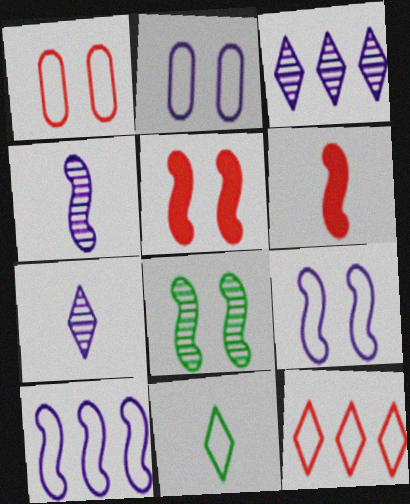[[1, 10, 11], 
[5, 8, 9], 
[6, 8, 10]]